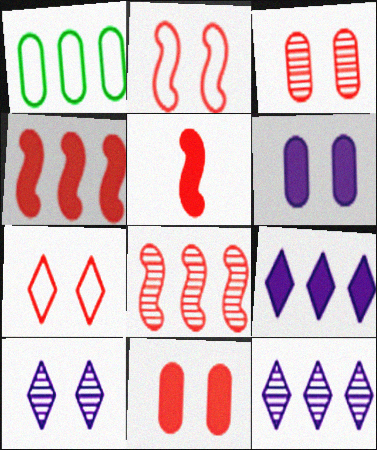[[1, 4, 12], 
[1, 5, 10], 
[1, 8, 9], 
[2, 5, 8]]